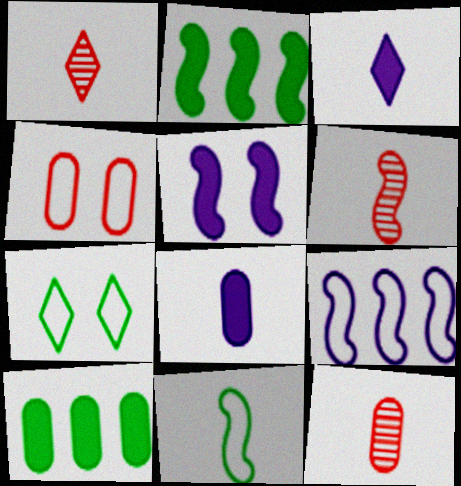[[1, 6, 12], 
[1, 8, 11], 
[3, 11, 12]]